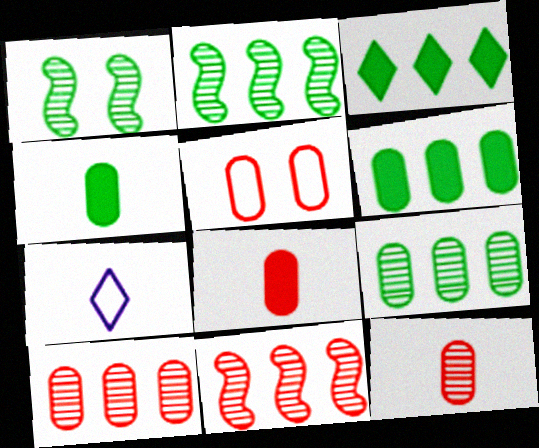[[5, 8, 10]]